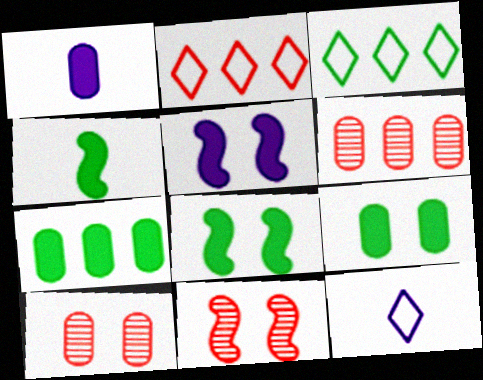[[1, 3, 11], 
[6, 8, 12], 
[7, 11, 12]]